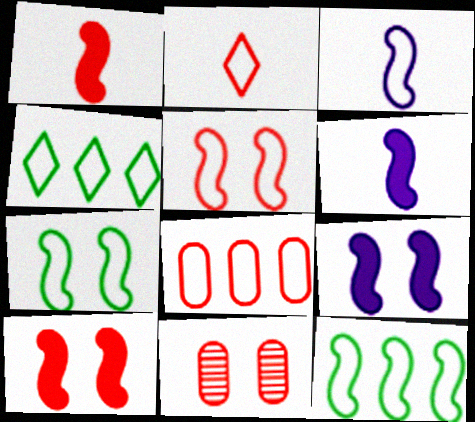[[2, 5, 8], 
[3, 5, 12], 
[4, 6, 11]]